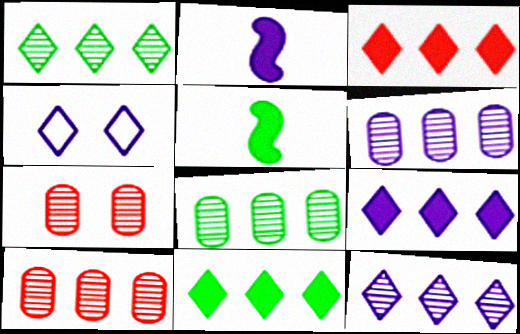[[2, 4, 6], 
[3, 9, 11], 
[4, 5, 10], 
[6, 8, 10]]